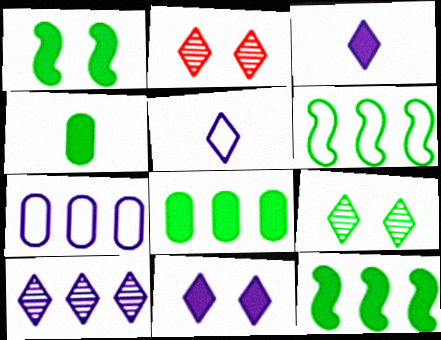[[4, 6, 9], 
[5, 10, 11]]